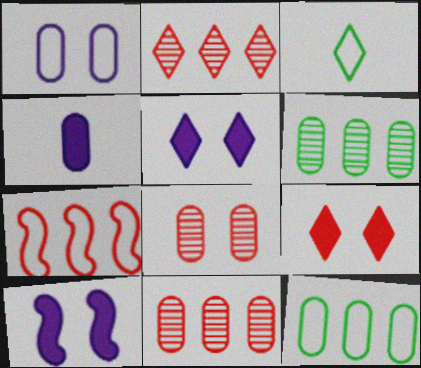[[1, 3, 7], 
[2, 3, 5], 
[3, 10, 11], 
[4, 8, 12]]